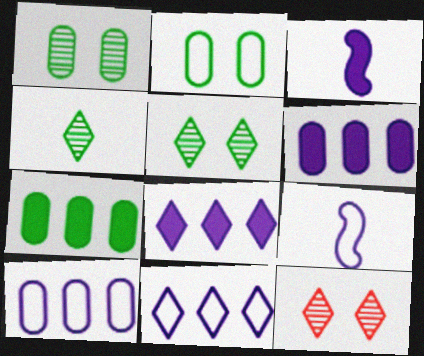[[7, 9, 12]]